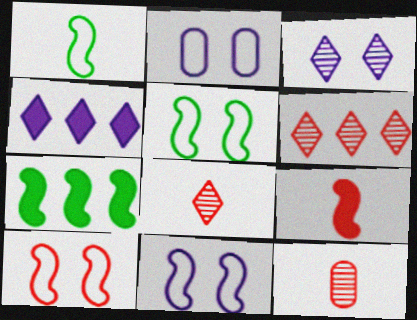[[2, 7, 8], 
[4, 5, 12], 
[5, 10, 11]]